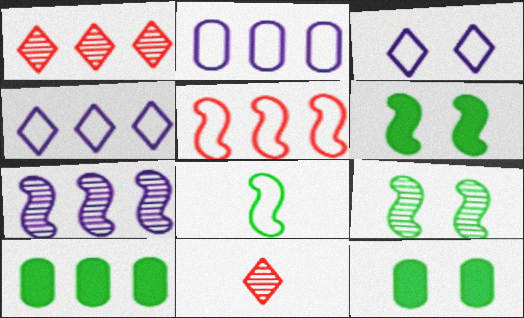[[2, 6, 11]]